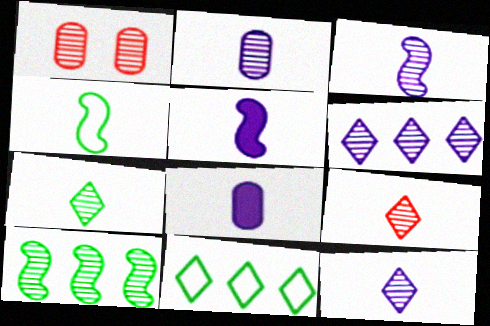[[1, 5, 11], 
[1, 10, 12], 
[2, 3, 12], 
[4, 8, 9], 
[7, 9, 12]]